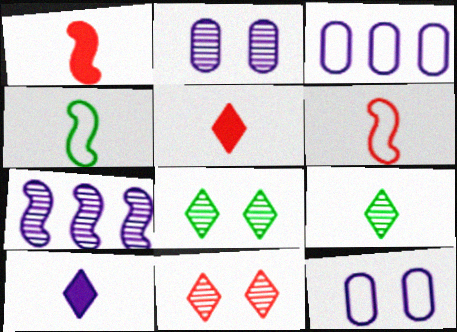[[1, 3, 8], 
[7, 10, 12]]